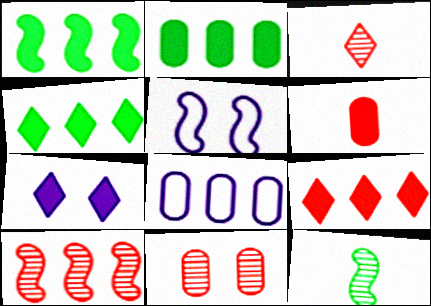[[1, 2, 4], 
[1, 6, 7], 
[2, 3, 5], 
[3, 10, 11], 
[4, 8, 10]]